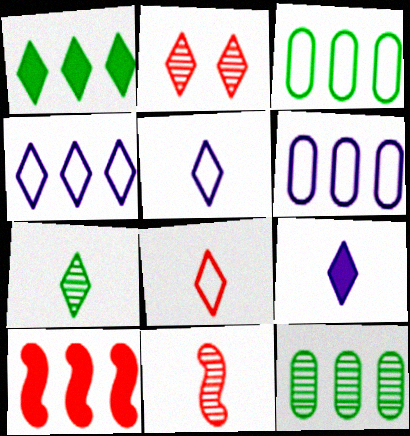[[1, 2, 5], 
[4, 10, 12], 
[7, 8, 9]]